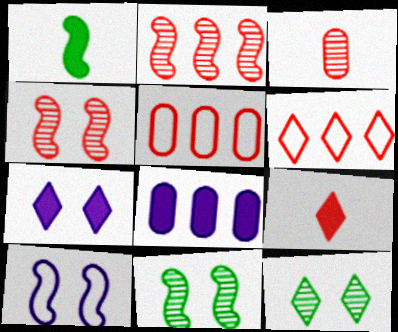[[1, 2, 10], 
[4, 5, 9]]